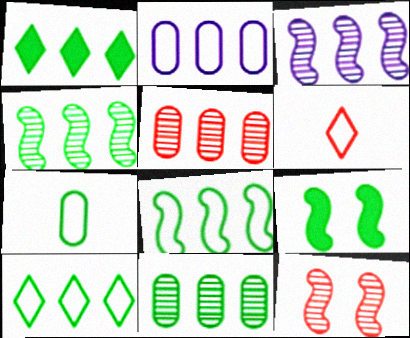[[1, 8, 11]]